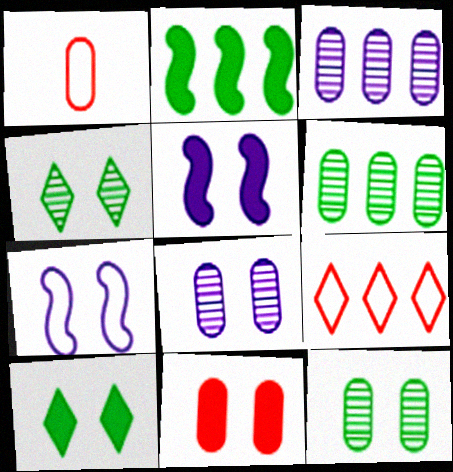[[2, 3, 9], 
[4, 7, 11], 
[5, 10, 11]]